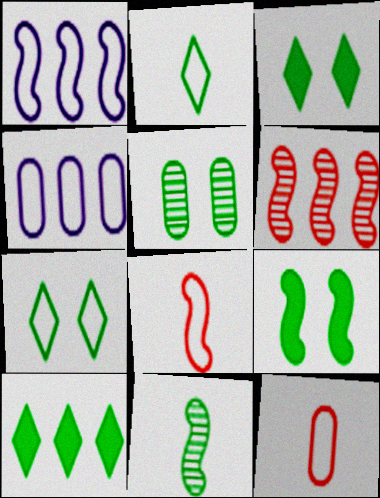[[1, 7, 12], 
[4, 6, 10], 
[4, 7, 8], 
[5, 7, 9]]